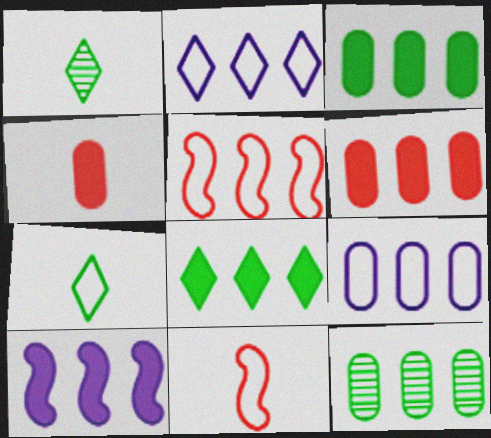[[6, 8, 10], 
[6, 9, 12]]